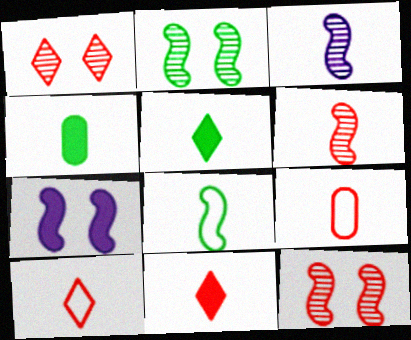[[3, 4, 10], 
[3, 5, 9], 
[6, 9, 11]]